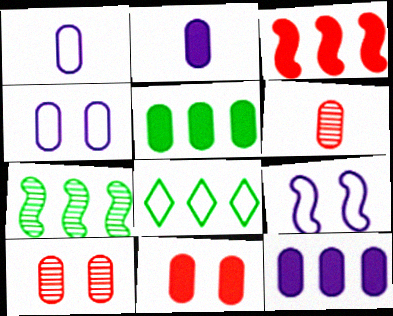[[1, 5, 10], 
[2, 5, 11], 
[4, 5, 6], 
[5, 7, 8]]